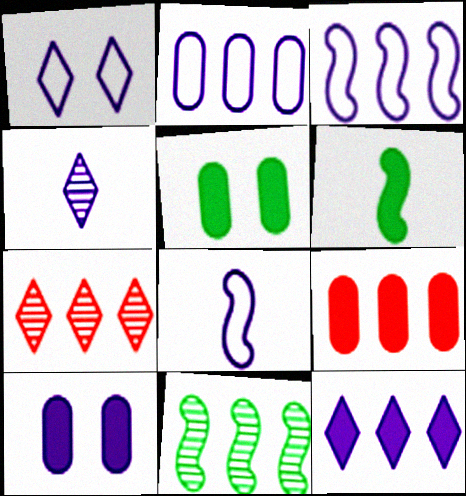[[1, 2, 8], 
[1, 4, 12], 
[3, 4, 10], 
[5, 7, 8]]